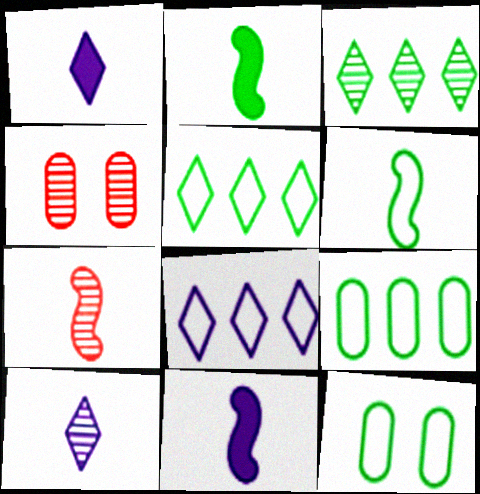[[2, 3, 12], 
[2, 4, 8], 
[4, 5, 11], 
[5, 6, 12], 
[6, 7, 11]]